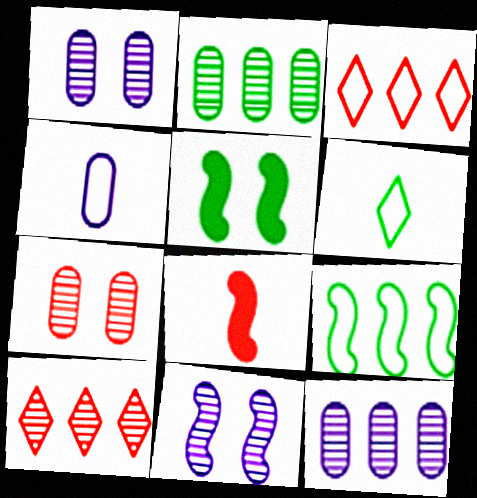[[2, 5, 6], 
[3, 7, 8], 
[4, 5, 10], 
[8, 9, 11]]